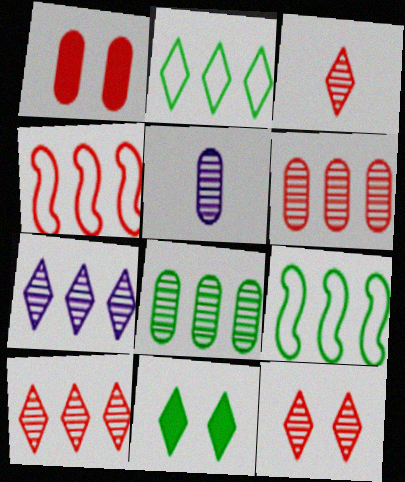[[1, 3, 4], 
[3, 10, 12], 
[4, 5, 11]]